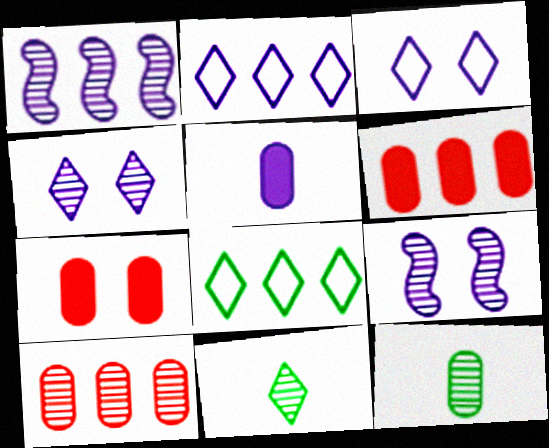[[1, 3, 5], 
[1, 6, 8], 
[2, 5, 9], 
[9, 10, 11]]